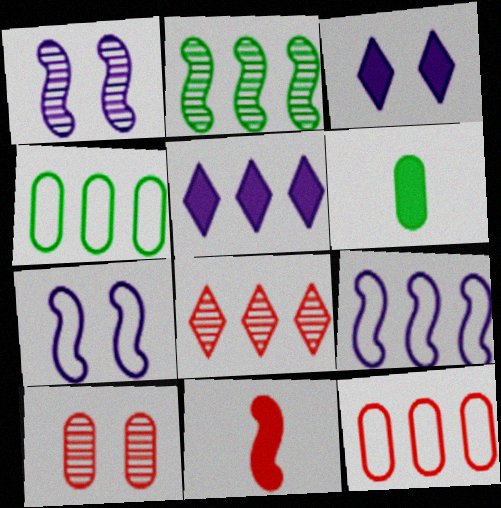[[2, 5, 12], 
[2, 7, 11], 
[6, 7, 8]]